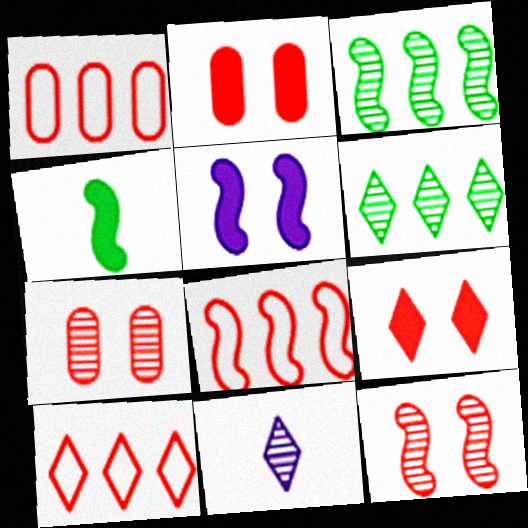[[1, 8, 10], 
[3, 7, 11]]